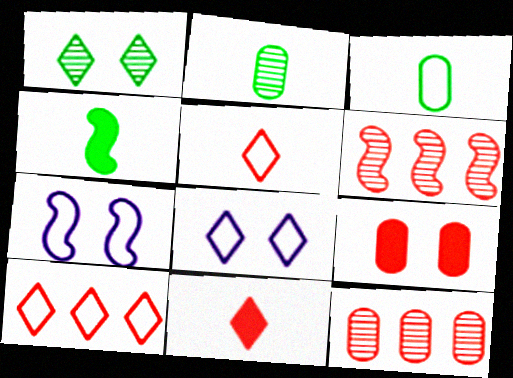[[1, 7, 9], 
[3, 7, 10], 
[4, 6, 7], 
[4, 8, 12], 
[5, 6, 9]]